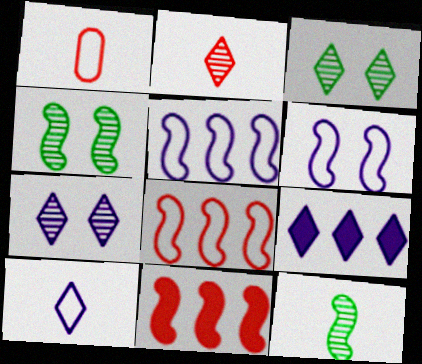[[1, 4, 9], 
[6, 11, 12], 
[7, 9, 10]]